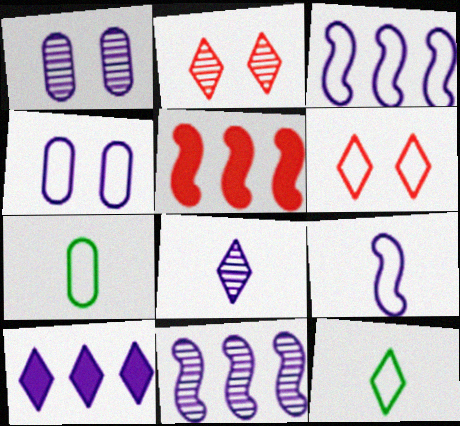[[1, 5, 12], 
[1, 8, 11], 
[1, 9, 10], 
[2, 10, 12], 
[3, 6, 7]]